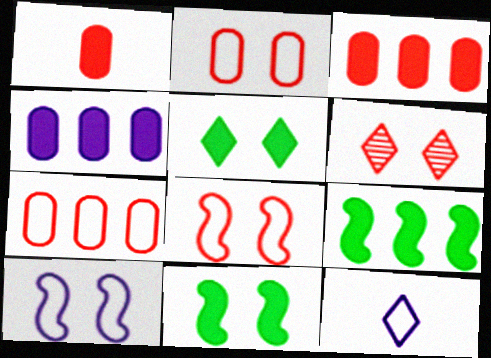[]